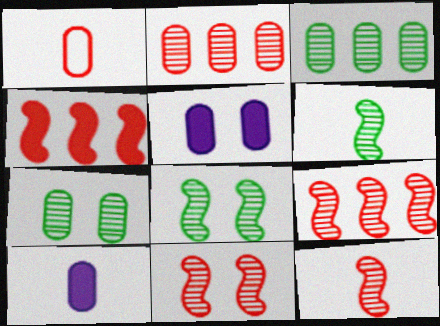[[1, 3, 5], 
[9, 11, 12]]